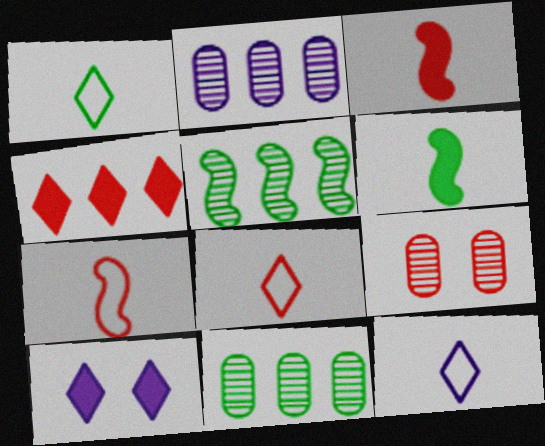[[1, 8, 12], 
[4, 7, 9], 
[7, 10, 11]]